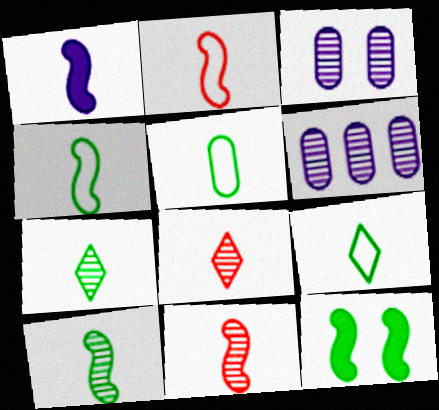[[1, 2, 10], 
[1, 4, 11], 
[1, 5, 8], 
[4, 5, 9]]